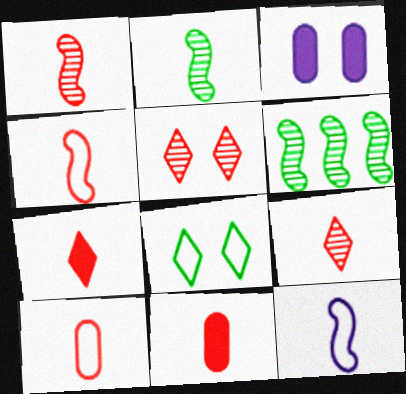[[1, 7, 10], 
[4, 9, 11]]